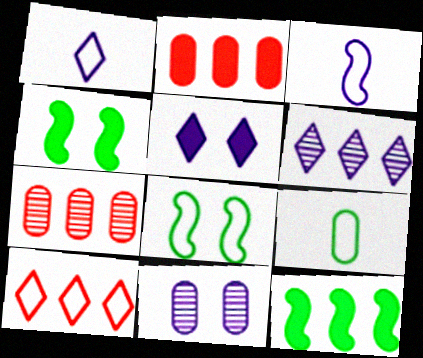[[1, 4, 7], 
[1, 5, 6], 
[2, 9, 11]]